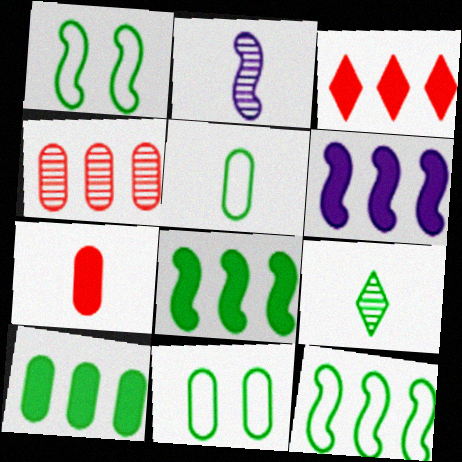[[1, 9, 10], 
[2, 3, 11], 
[3, 6, 10], 
[8, 9, 11]]